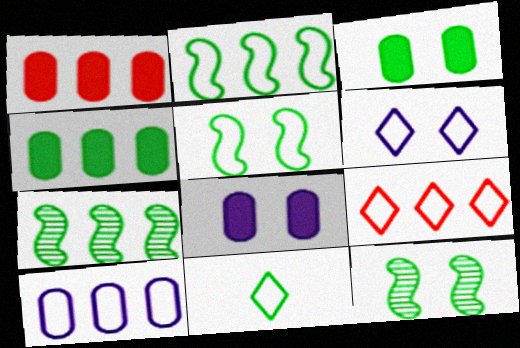[[2, 9, 10], 
[3, 7, 11], 
[4, 11, 12], 
[6, 9, 11]]